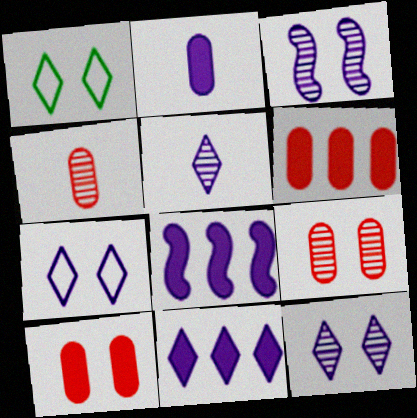[[1, 3, 10], 
[1, 4, 8], 
[5, 7, 11]]